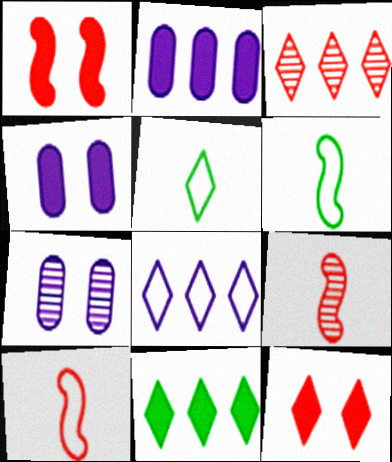[[3, 4, 6], 
[3, 8, 11], 
[7, 10, 11]]